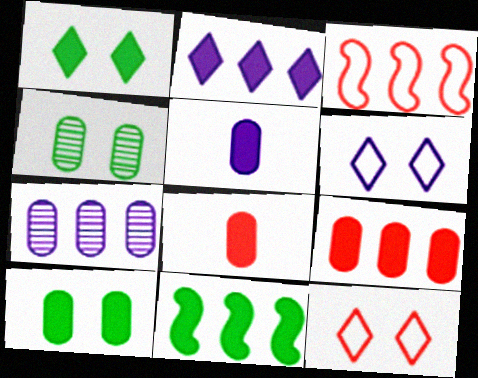[[2, 9, 11], 
[5, 9, 10]]